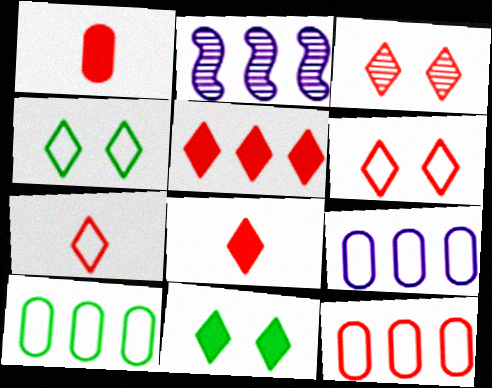[[1, 2, 4], 
[2, 5, 10], 
[3, 5, 7], 
[9, 10, 12]]